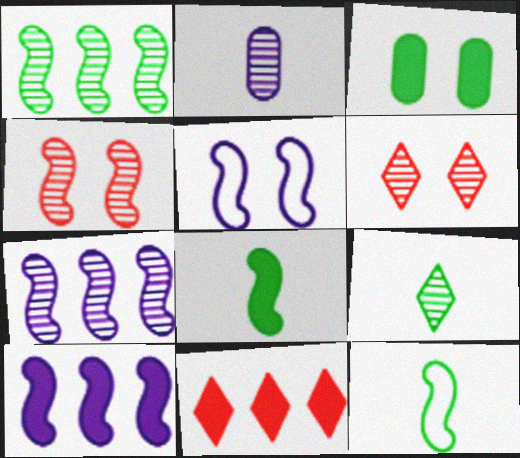[[1, 2, 6], 
[3, 5, 6], 
[4, 10, 12]]